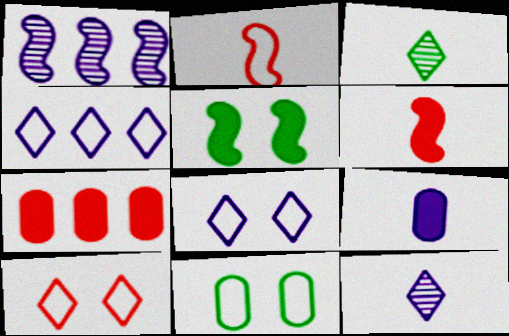[[1, 2, 5], 
[1, 8, 9], 
[2, 3, 9], 
[2, 4, 11]]